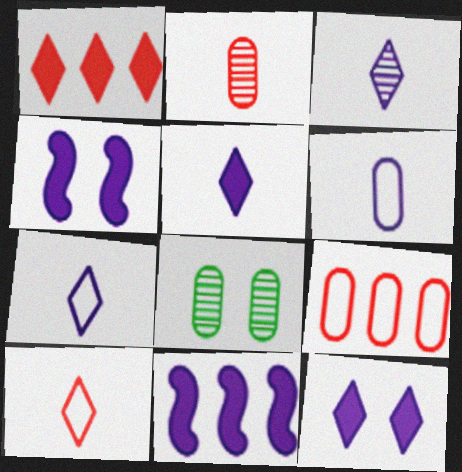[[3, 5, 7], 
[8, 10, 11]]